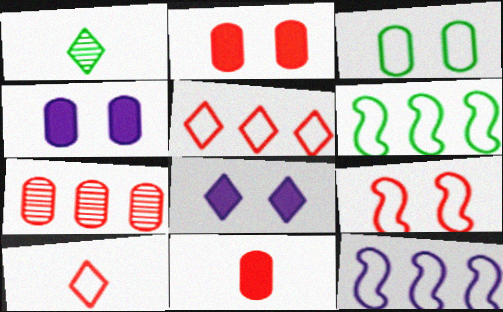[[1, 2, 12], 
[1, 5, 8], 
[3, 10, 12]]